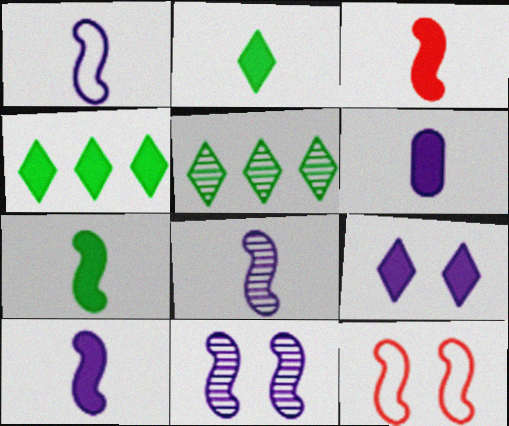[[1, 8, 10], 
[2, 3, 6], 
[3, 7, 10], 
[5, 6, 12]]